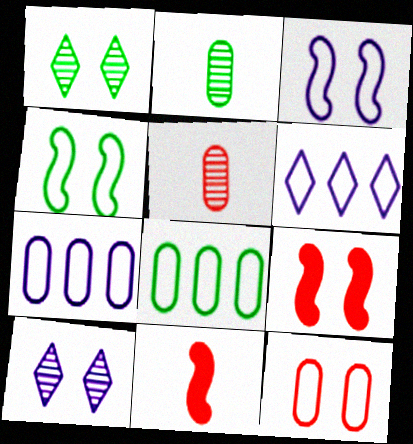[[1, 7, 11], 
[2, 6, 9], 
[8, 10, 11]]